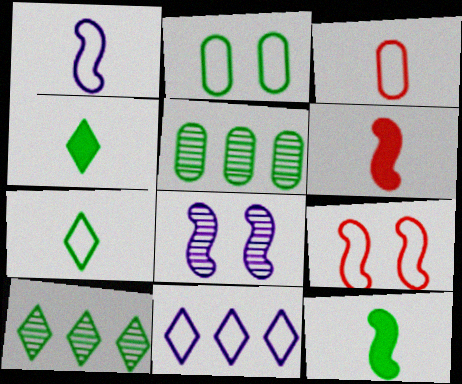[[1, 3, 7], 
[2, 10, 12]]